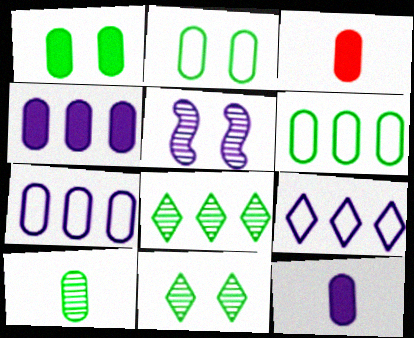[[1, 3, 4], 
[1, 6, 10], 
[5, 9, 12]]